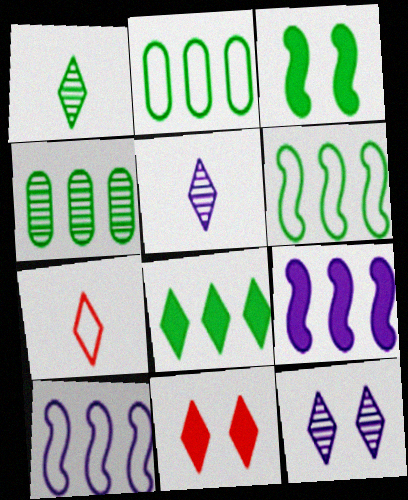[[1, 2, 3], 
[4, 6, 8], 
[7, 8, 12]]